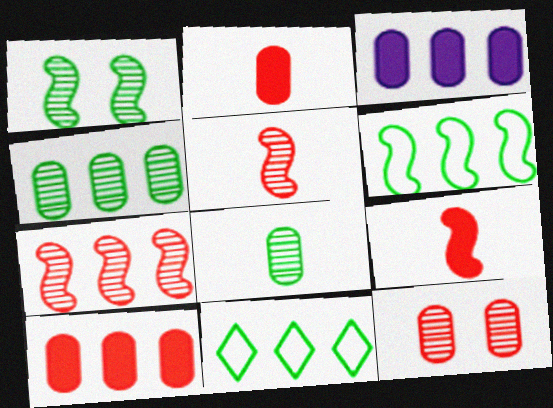[[3, 7, 11]]